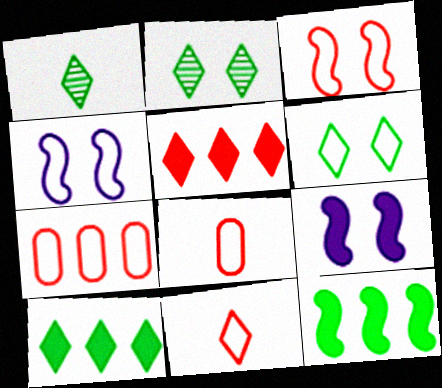[[1, 6, 10], 
[1, 7, 9], 
[3, 7, 11]]